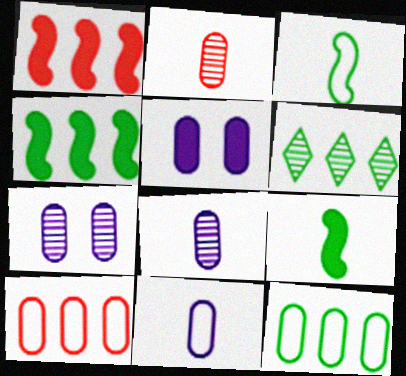[[2, 5, 12], 
[4, 6, 12]]